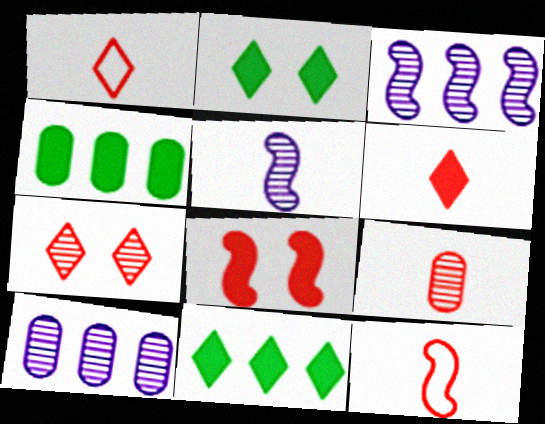[[2, 10, 12], 
[6, 9, 12]]